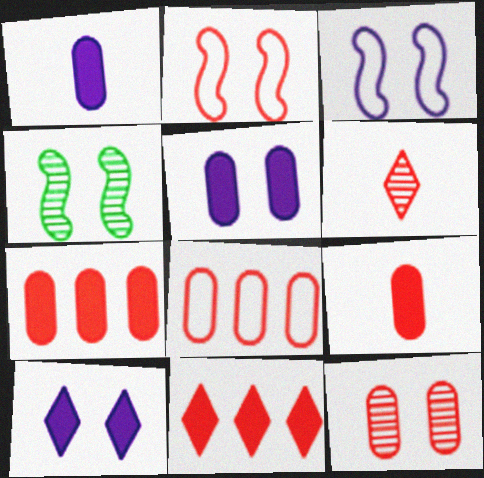[[2, 6, 7], 
[8, 9, 12]]